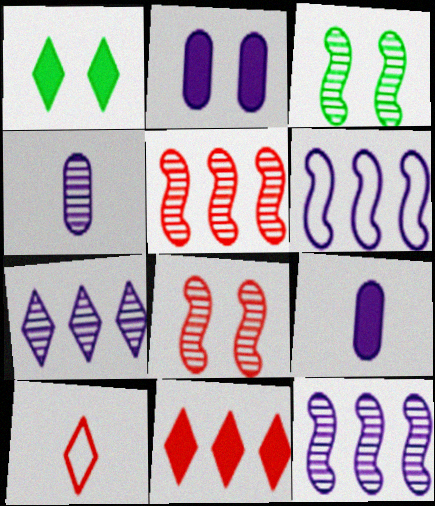[[1, 7, 10]]